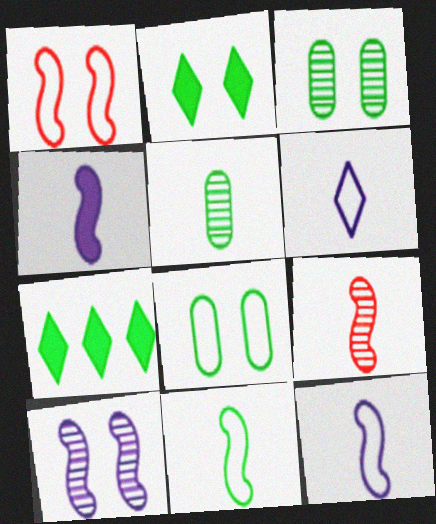[[3, 7, 11], 
[4, 9, 11]]